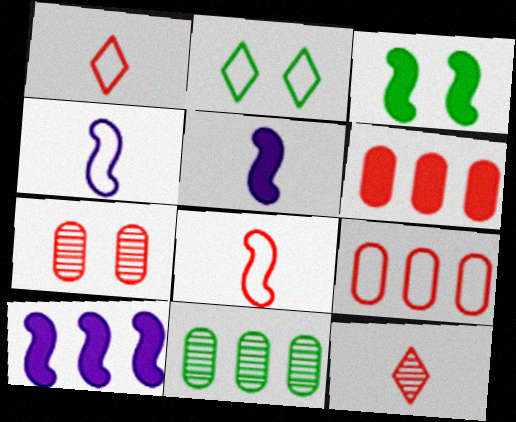[[2, 4, 9]]